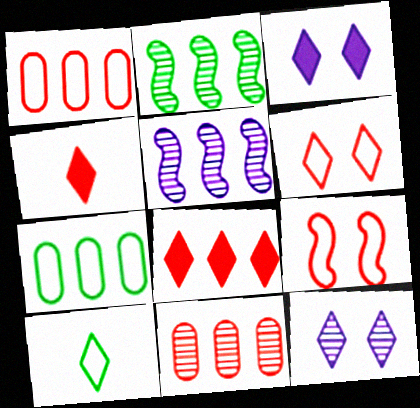[[4, 9, 11], 
[5, 7, 8], 
[8, 10, 12]]